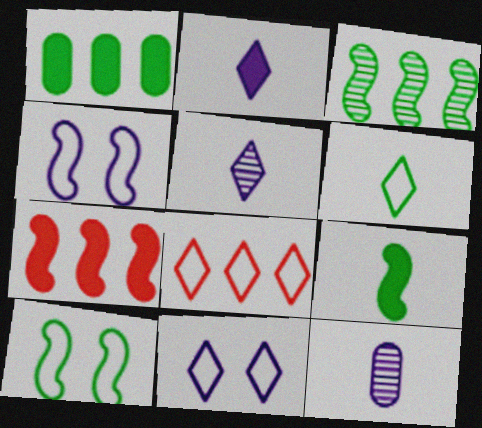[[3, 9, 10], 
[6, 8, 11]]